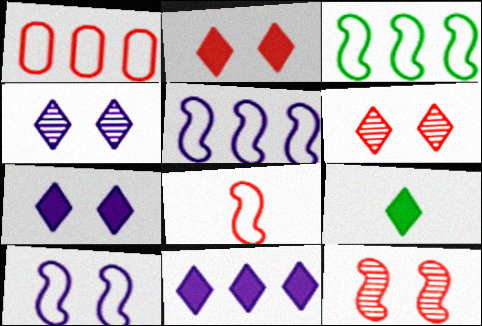[[2, 9, 11], 
[3, 8, 10]]